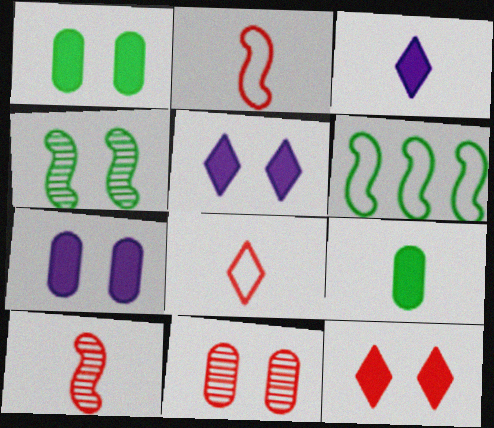[[3, 6, 11]]